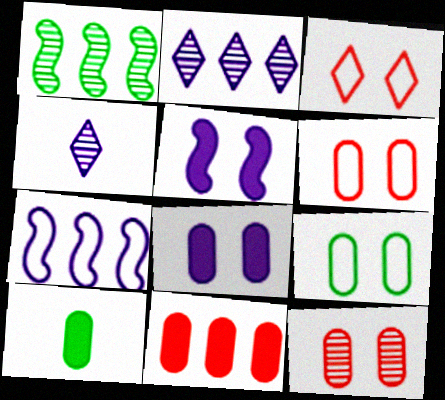[[1, 4, 12], 
[4, 7, 8], 
[8, 9, 12], 
[8, 10, 11]]